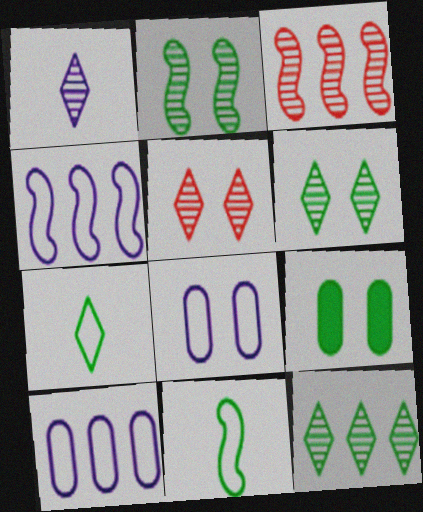[[1, 5, 12], 
[9, 11, 12]]